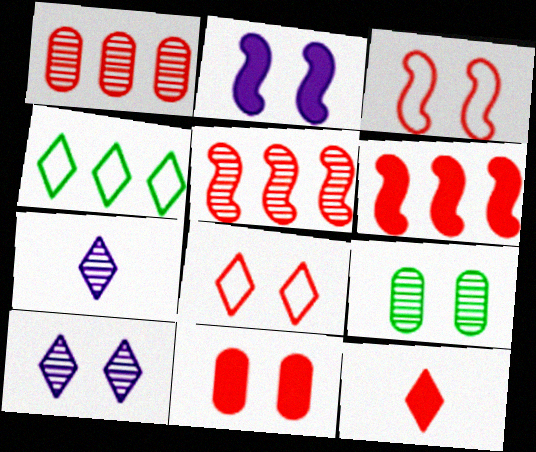[[1, 3, 12], 
[2, 8, 9], 
[4, 10, 12], 
[5, 7, 9], 
[6, 11, 12]]